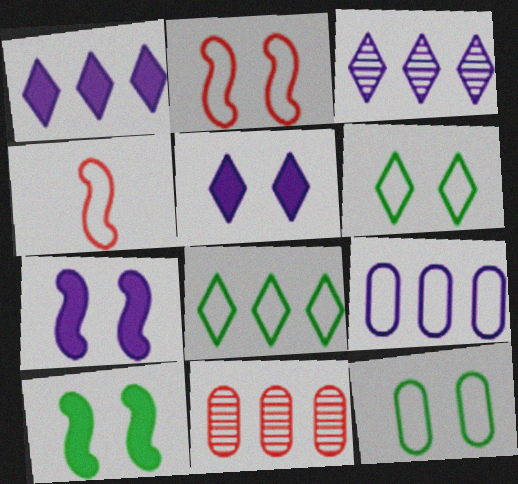[[4, 6, 9]]